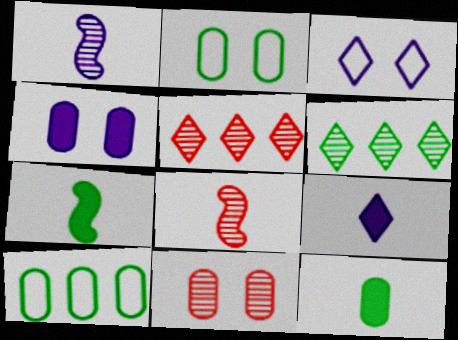[[1, 6, 11], 
[2, 4, 11], 
[2, 6, 7], 
[5, 8, 11]]